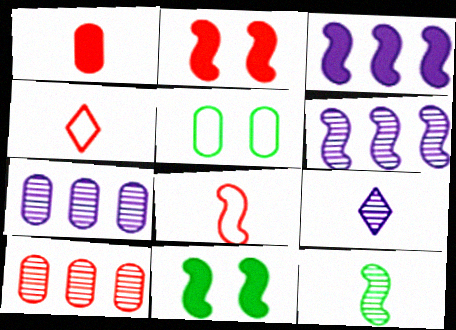[[1, 5, 7], 
[2, 4, 10], 
[4, 7, 11], 
[6, 8, 11]]